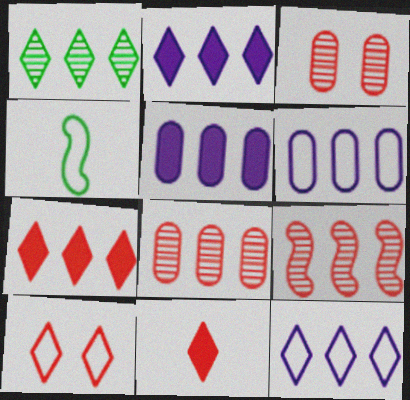[[1, 7, 12], 
[2, 3, 4], 
[4, 6, 10]]